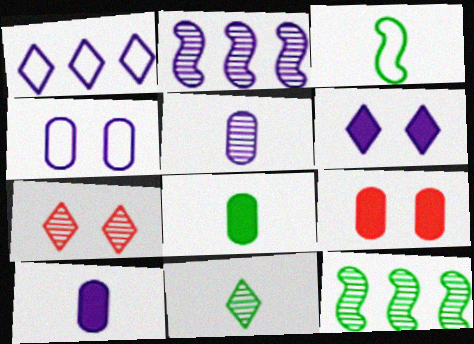[[3, 8, 11], 
[5, 7, 12]]